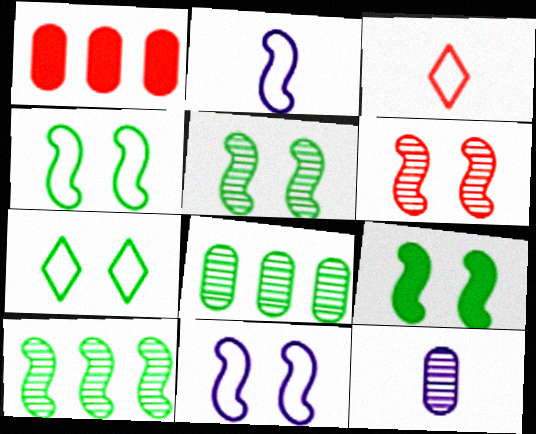[[1, 3, 6], 
[4, 5, 9], 
[6, 9, 11]]